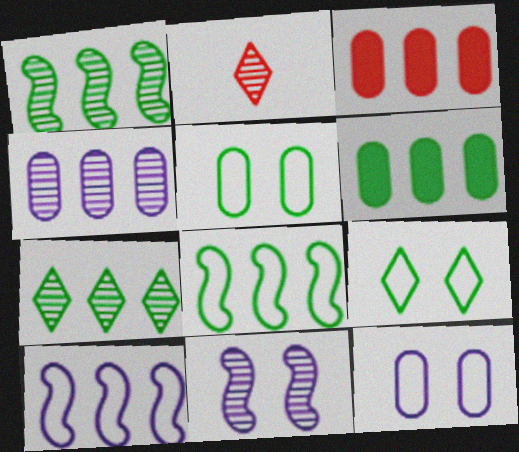[[3, 7, 10], 
[6, 7, 8]]